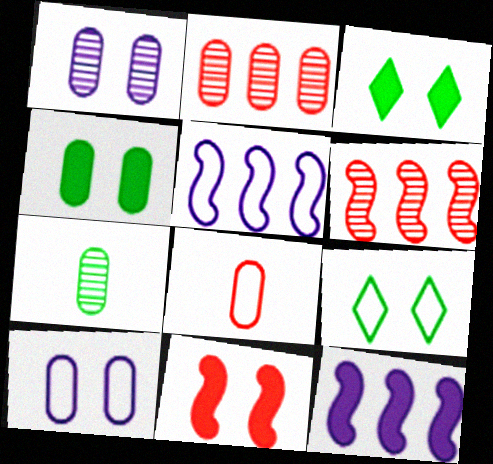[[1, 2, 7], 
[1, 9, 11], 
[5, 8, 9]]